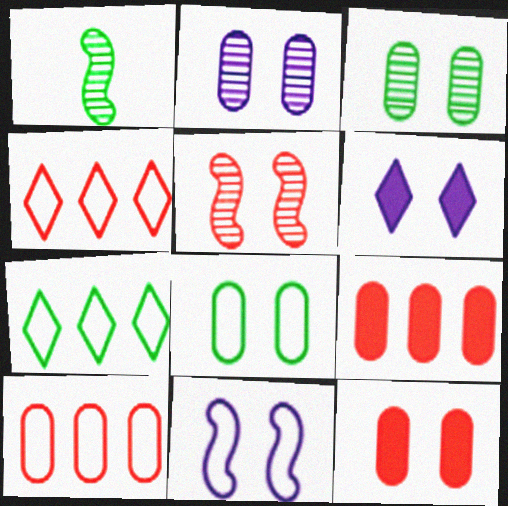[[1, 6, 10], 
[2, 6, 11], 
[2, 8, 12], 
[5, 6, 8]]